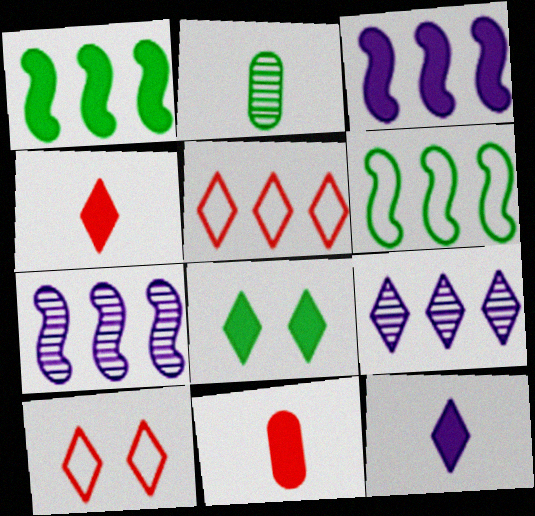[[2, 3, 10], 
[2, 6, 8], 
[3, 8, 11]]